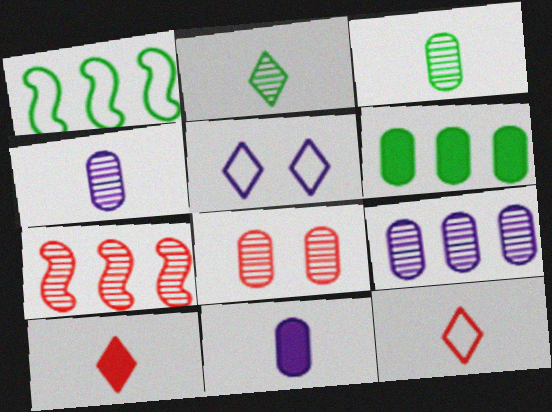[[3, 8, 9]]